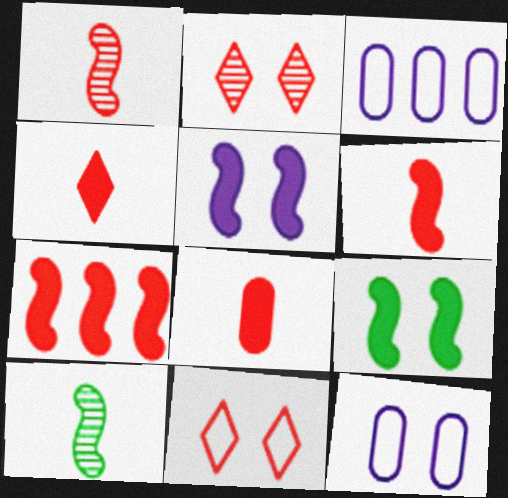[[2, 9, 12], 
[4, 6, 8]]